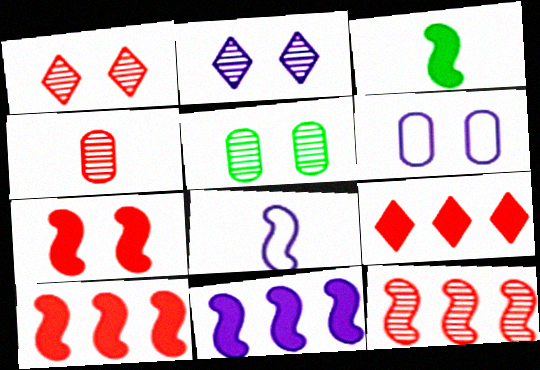[[1, 4, 12], 
[3, 7, 11], 
[5, 8, 9]]